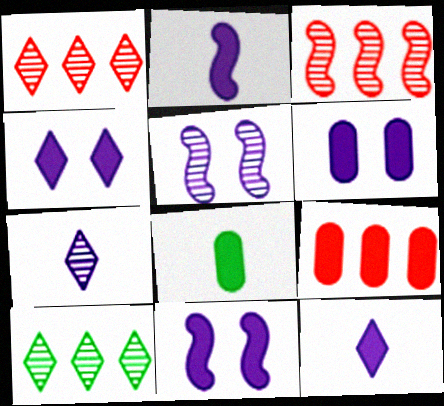[[4, 6, 11], 
[6, 8, 9]]